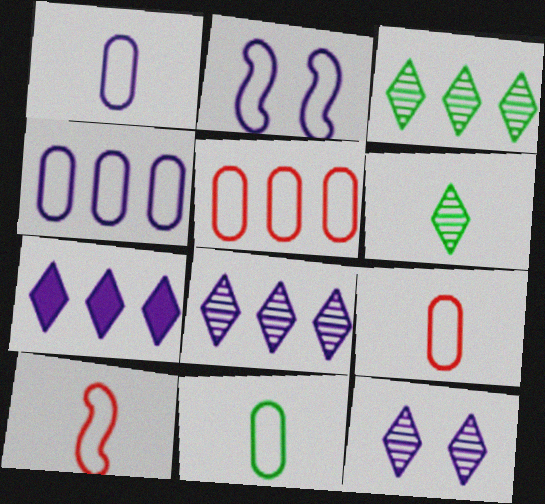[[1, 9, 11]]